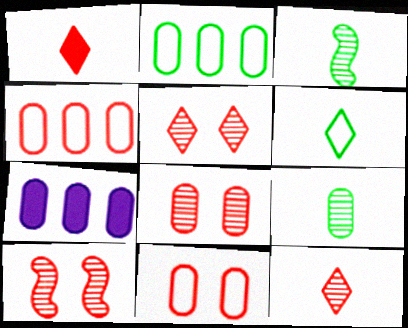[[1, 4, 10], 
[5, 8, 10], 
[6, 7, 10], 
[7, 9, 11]]